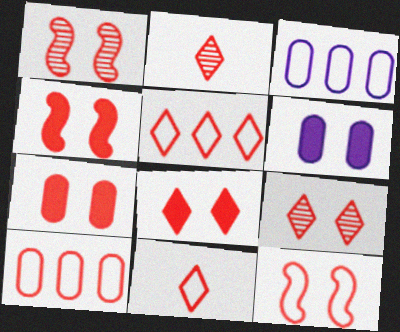[[1, 4, 12], 
[2, 4, 10], 
[2, 5, 8], 
[4, 7, 8], 
[7, 9, 12], 
[10, 11, 12]]